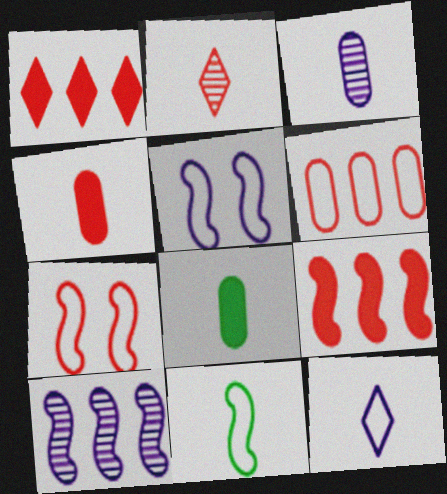[]